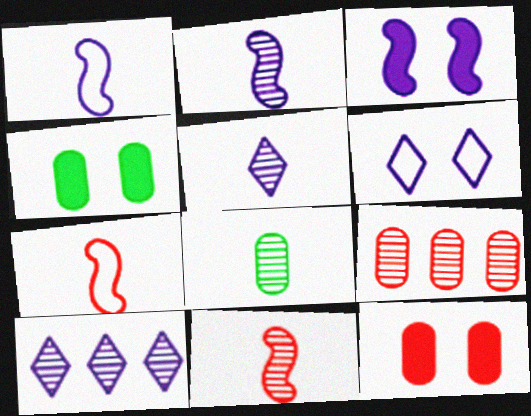[[4, 7, 10], 
[5, 8, 11]]